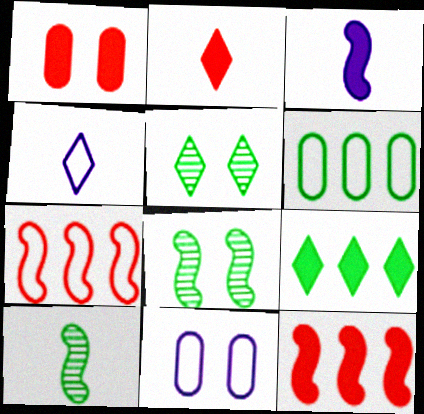[[1, 2, 12], 
[1, 3, 9], 
[3, 7, 8]]